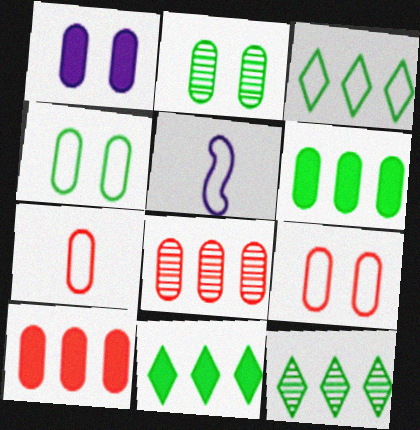[[1, 2, 9], 
[3, 5, 9], 
[3, 11, 12]]